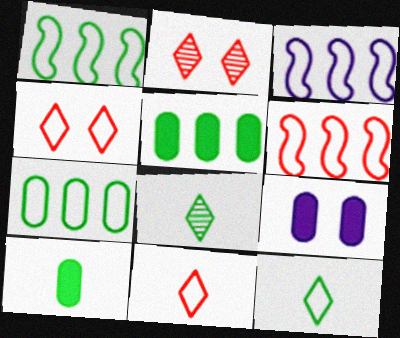[[1, 3, 6], 
[2, 3, 10], 
[6, 8, 9]]